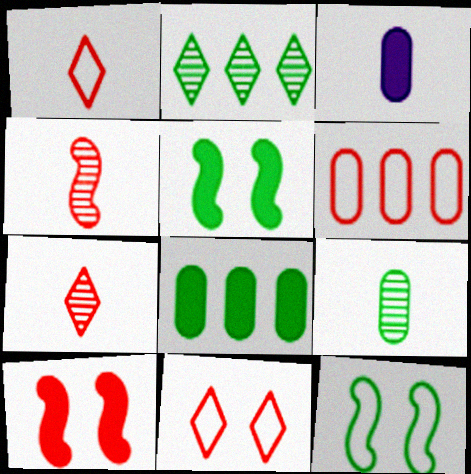[[6, 7, 10]]